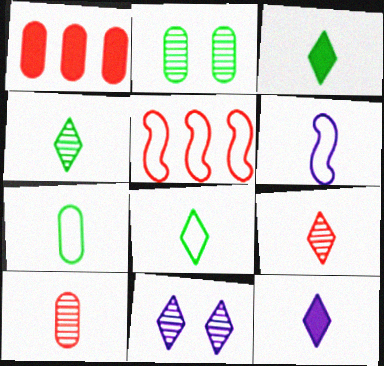[[2, 5, 12], 
[3, 4, 8], 
[3, 6, 10], 
[8, 9, 12]]